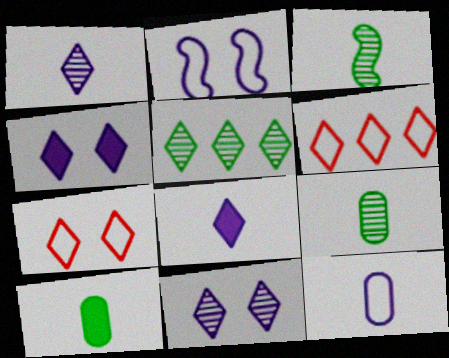[[5, 7, 8]]